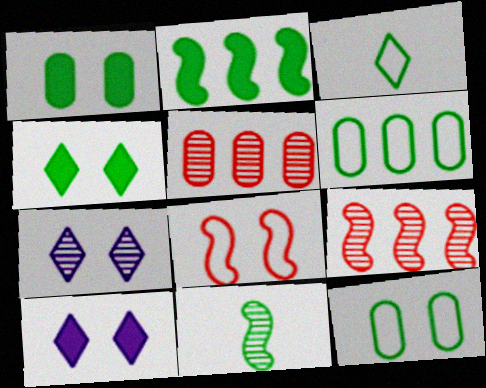[[1, 7, 8], 
[4, 6, 11], 
[5, 7, 11]]